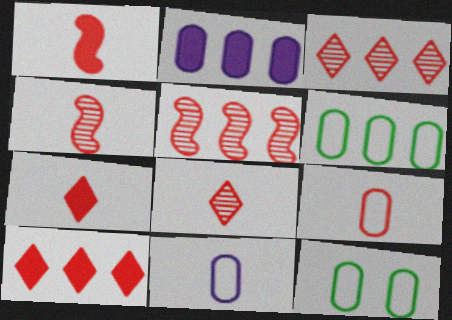[[1, 8, 9], 
[4, 7, 9]]